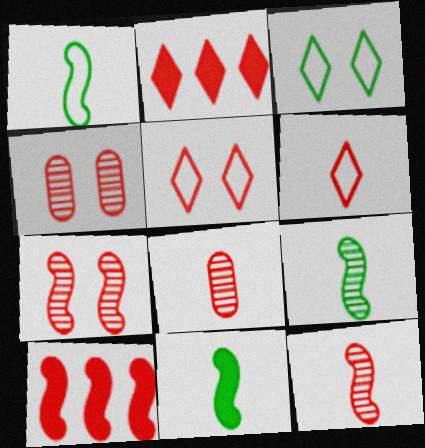[[1, 9, 11], 
[4, 6, 10], 
[5, 8, 10]]